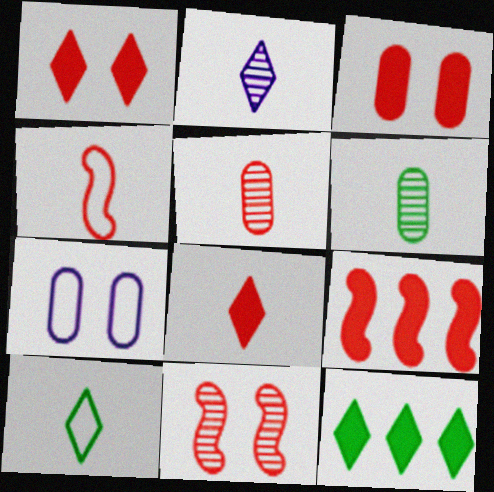[[2, 8, 10], 
[3, 8, 9], 
[4, 5, 8], 
[4, 9, 11]]